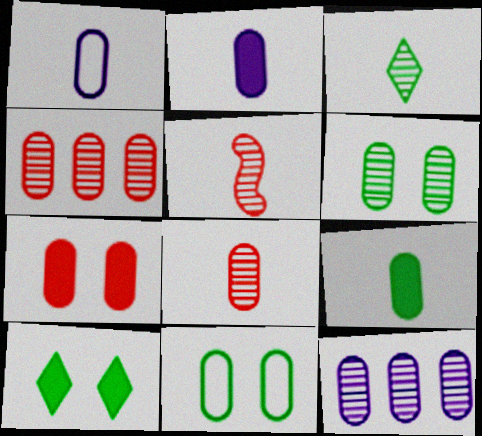[[1, 8, 9], 
[2, 4, 11], 
[6, 8, 12]]